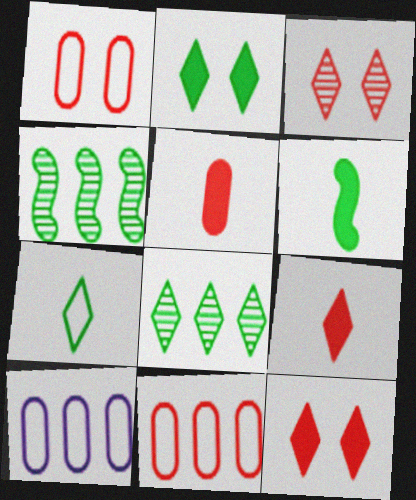[[2, 7, 8], 
[3, 6, 10]]